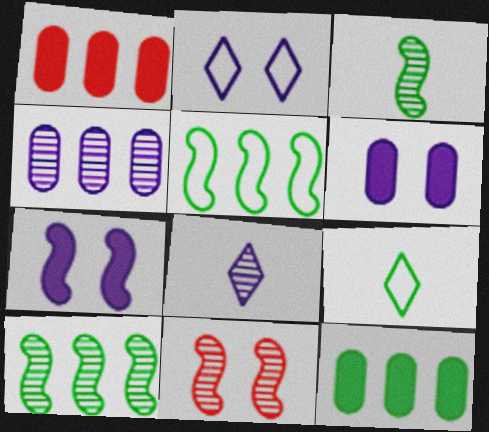[[1, 2, 3]]